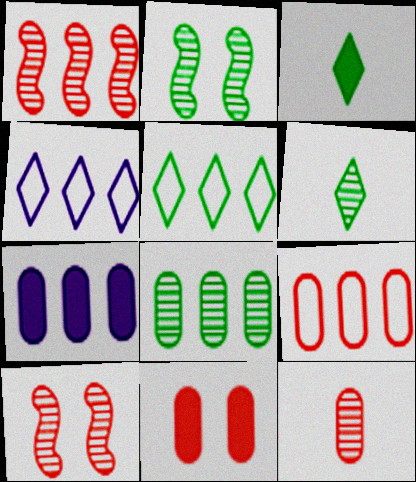[[1, 5, 7], 
[2, 6, 8], 
[7, 8, 9], 
[9, 11, 12]]